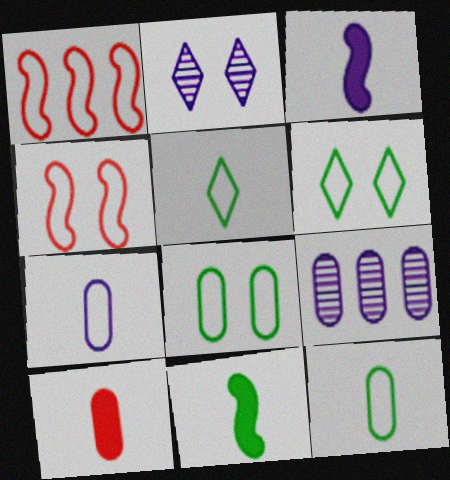[[1, 6, 7], 
[8, 9, 10]]